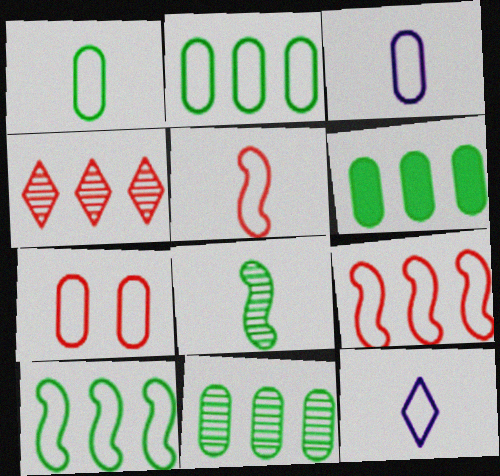[[1, 5, 12], 
[2, 3, 7], 
[2, 6, 11], 
[7, 10, 12]]